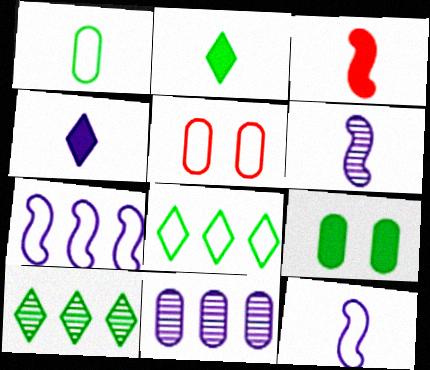[[5, 8, 12]]